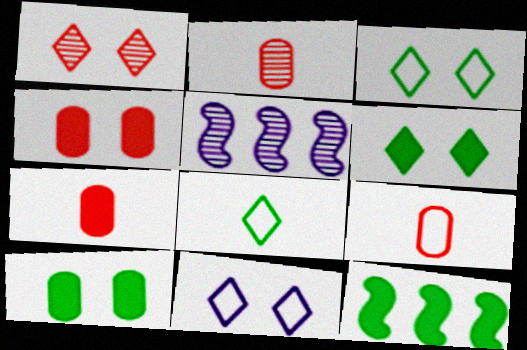[[1, 6, 11], 
[2, 7, 9], 
[2, 11, 12], 
[3, 5, 7], 
[4, 5, 8], 
[5, 6, 9]]